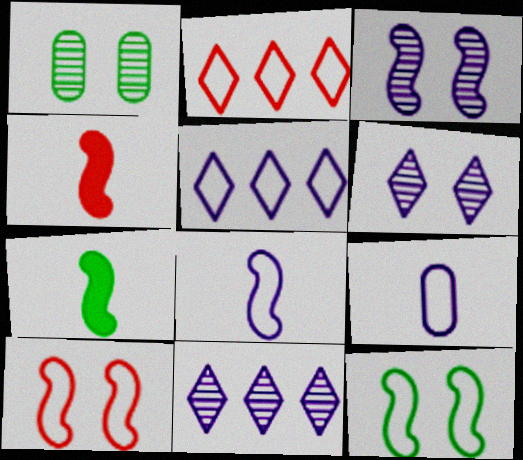[[1, 4, 5], 
[2, 9, 12]]